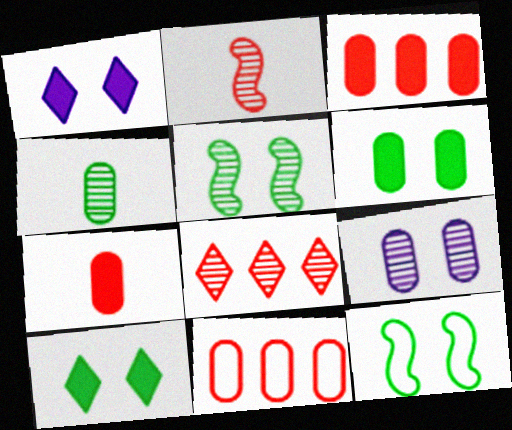[]